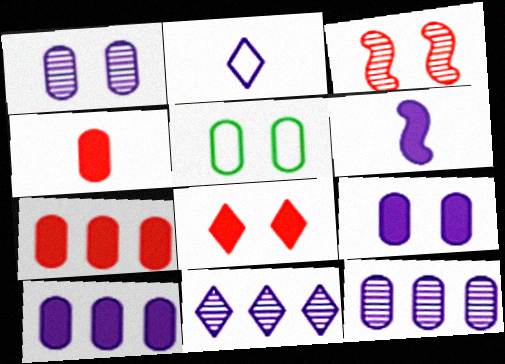[[4, 5, 12]]